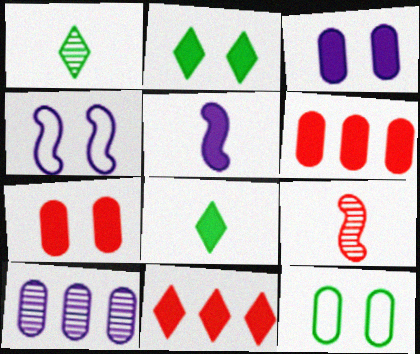[[1, 4, 6], 
[2, 5, 6]]